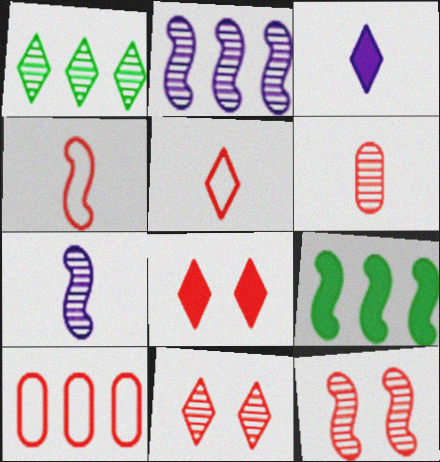[]